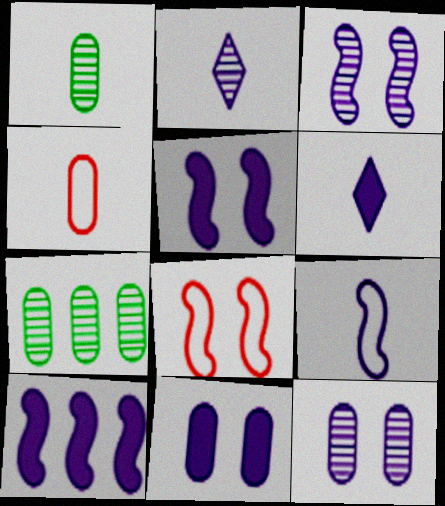[[3, 9, 10], 
[4, 7, 11], 
[6, 7, 8], 
[6, 10, 11]]